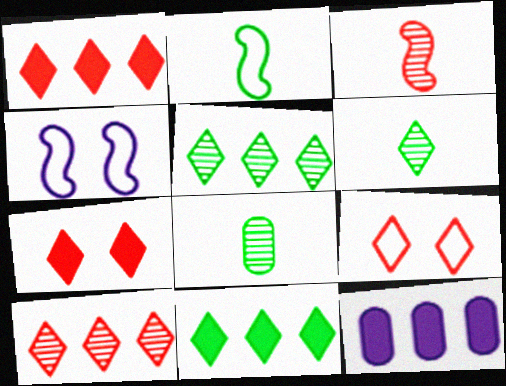[[1, 4, 8]]